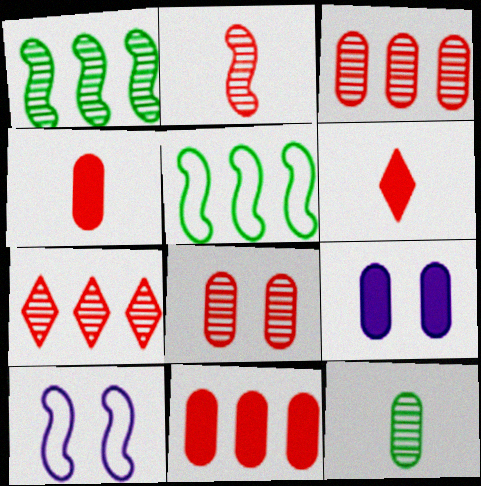[[2, 7, 8]]